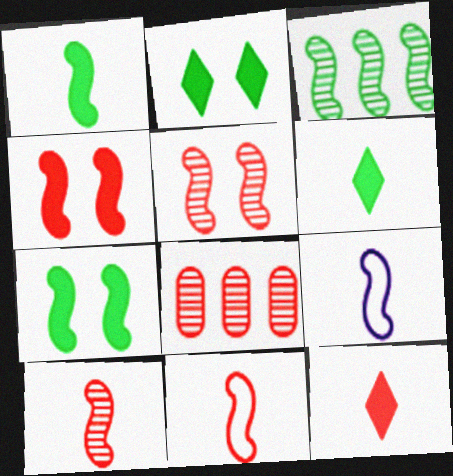[[1, 9, 10], 
[2, 8, 9], 
[3, 4, 9]]